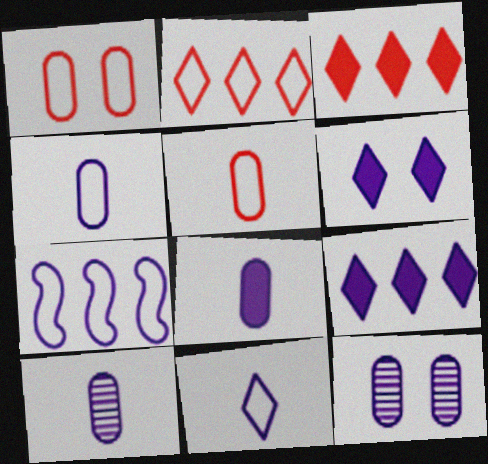[[4, 8, 10], 
[6, 7, 10]]